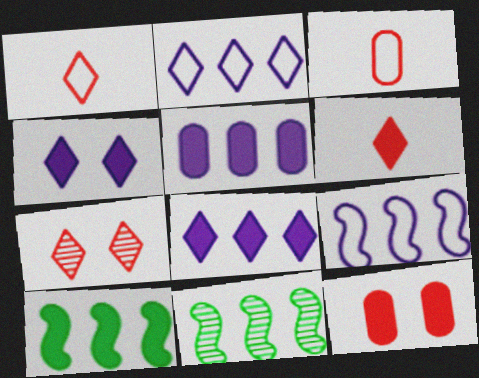[[3, 4, 11]]